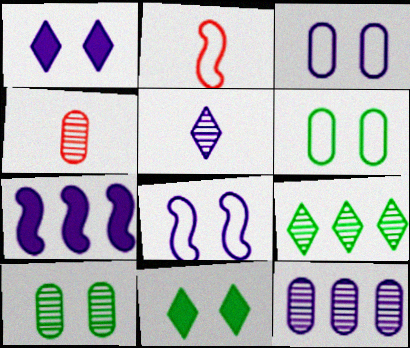[[2, 11, 12], 
[3, 5, 7], 
[4, 10, 12]]